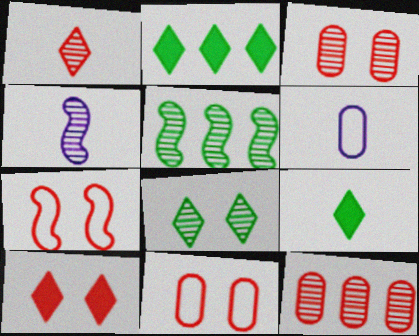[[2, 4, 11], 
[3, 7, 10], 
[4, 8, 12], 
[5, 6, 10]]